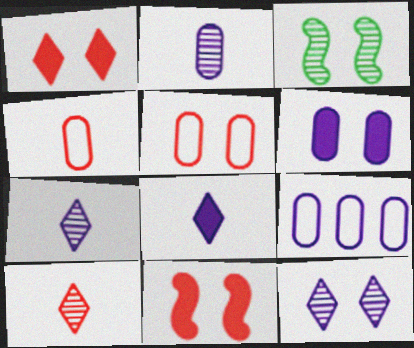[[2, 6, 9]]